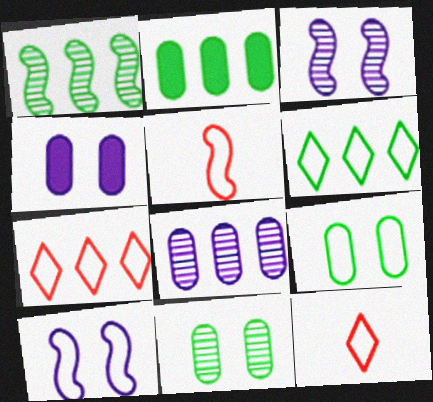[[1, 2, 6], 
[1, 4, 12], 
[2, 3, 12]]